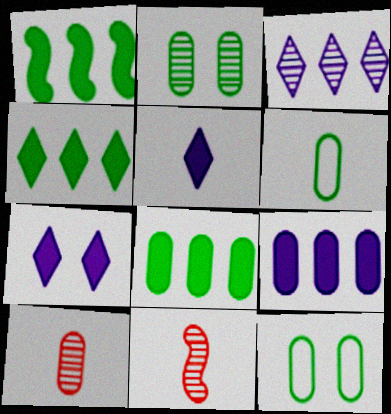[[1, 4, 8], 
[2, 3, 11], 
[2, 6, 8], 
[5, 6, 11], 
[9, 10, 12]]